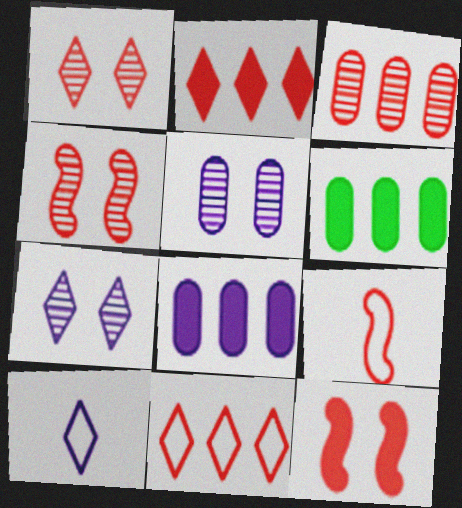[[4, 6, 10], 
[6, 7, 9]]